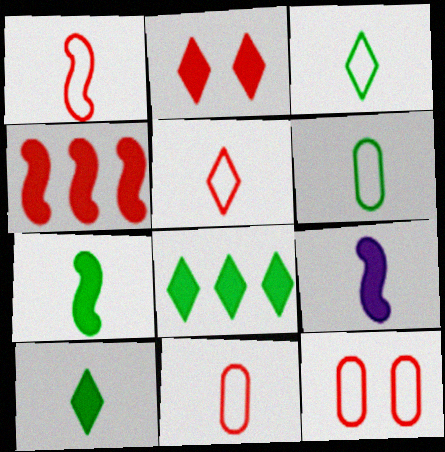[[1, 5, 11]]